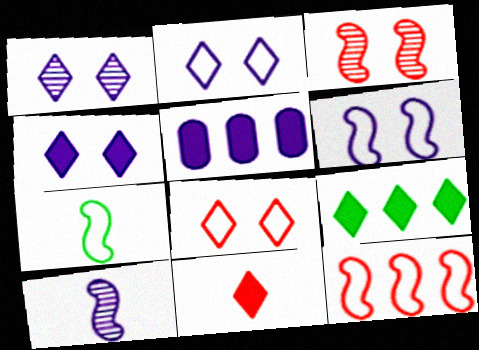[[1, 2, 4], 
[2, 5, 10], 
[4, 9, 11], 
[6, 7, 12]]